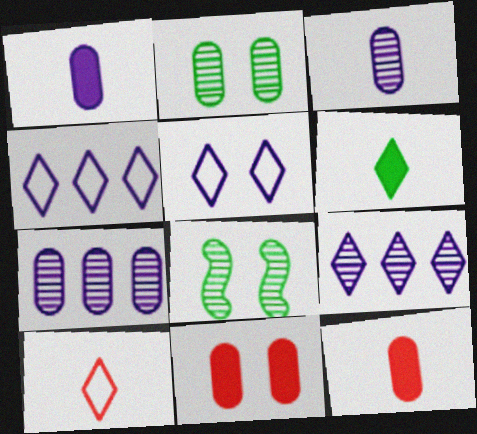[[4, 8, 12], 
[5, 8, 11]]